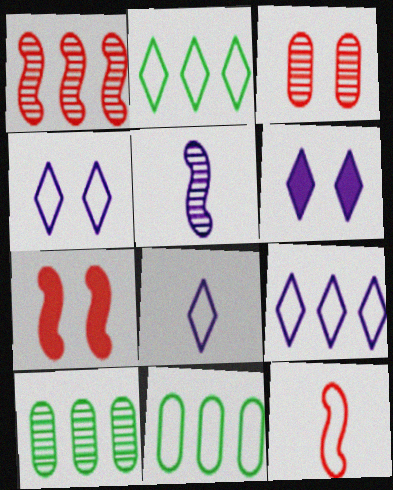[[1, 7, 12], 
[4, 8, 9], 
[4, 11, 12], 
[6, 10, 12], 
[7, 8, 10]]